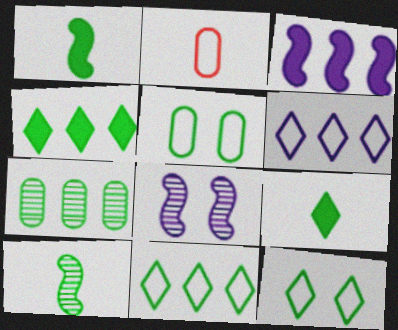[[1, 7, 12], 
[2, 4, 8], 
[4, 5, 10]]